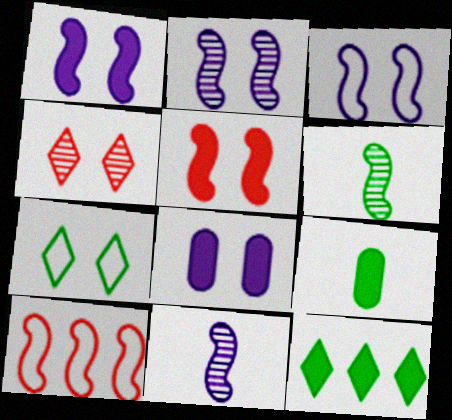[[1, 2, 3], 
[1, 6, 10]]